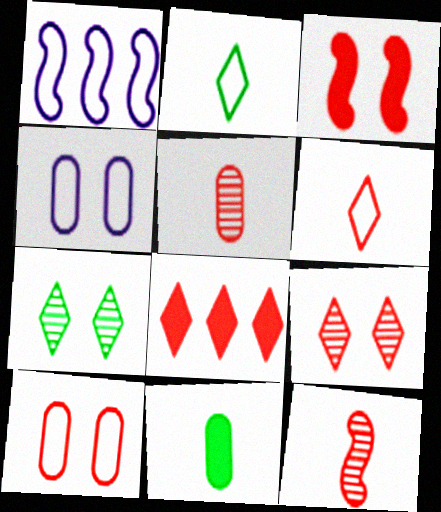[[1, 2, 10], 
[1, 9, 11], 
[3, 4, 7], 
[3, 9, 10], 
[6, 8, 9], 
[8, 10, 12]]